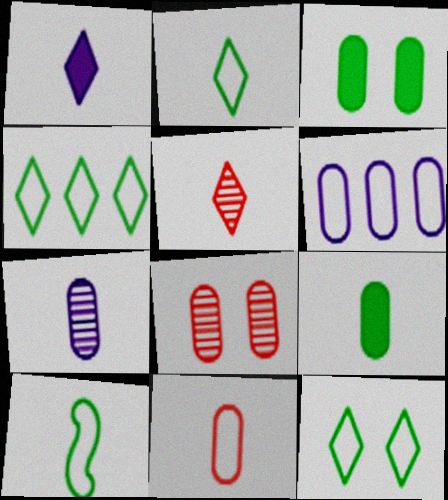[[1, 2, 5], 
[2, 4, 12], 
[6, 8, 9], 
[7, 9, 11]]